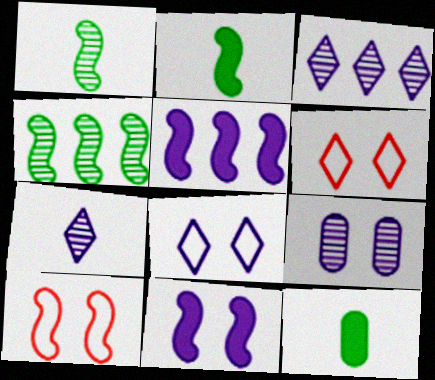[[1, 5, 10], 
[3, 10, 12], 
[8, 9, 11]]